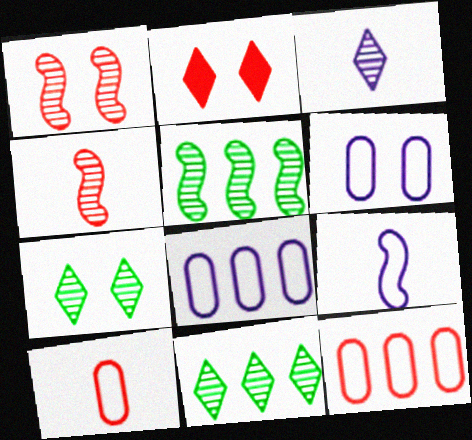[[2, 4, 12]]